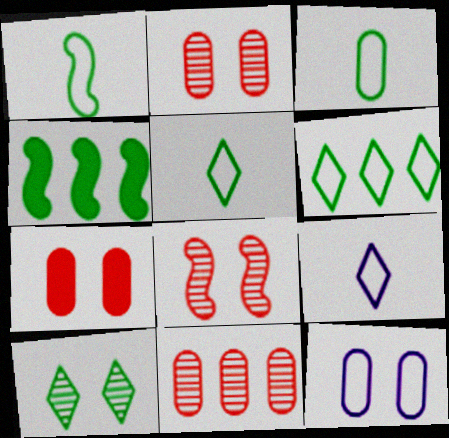[[1, 3, 5], 
[2, 4, 9], 
[3, 4, 10]]